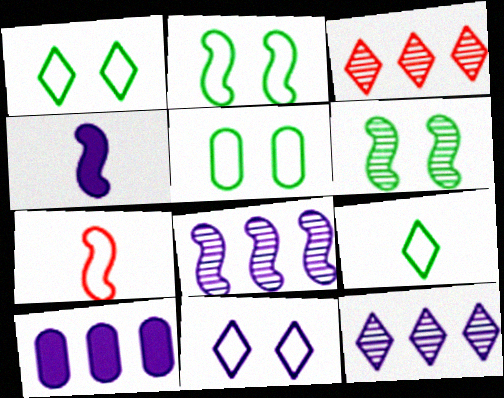[[1, 2, 5], 
[3, 4, 5]]